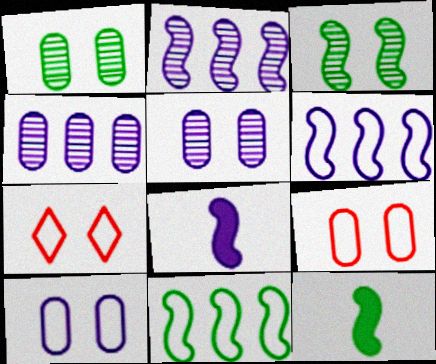[[3, 11, 12], 
[4, 7, 12]]